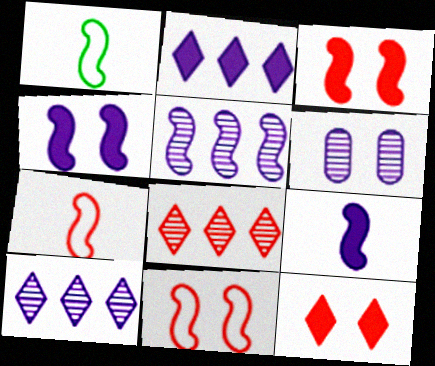[[1, 3, 5]]